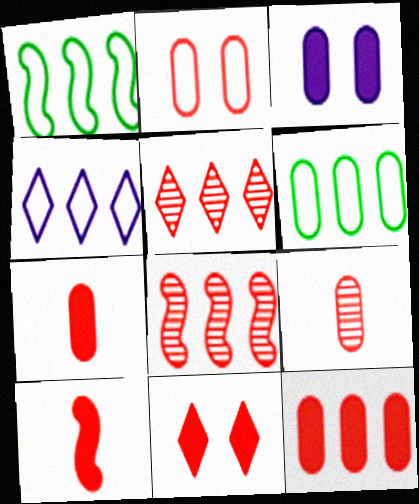[[2, 5, 10], 
[2, 9, 12], 
[3, 6, 9], 
[10, 11, 12]]